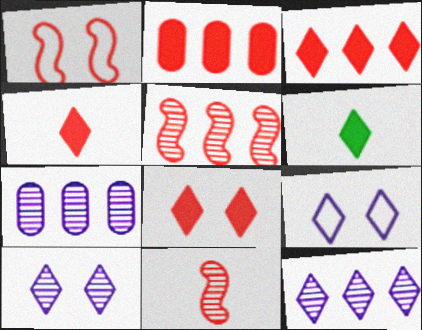[[1, 6, 7], 
[3, 4, 8]]